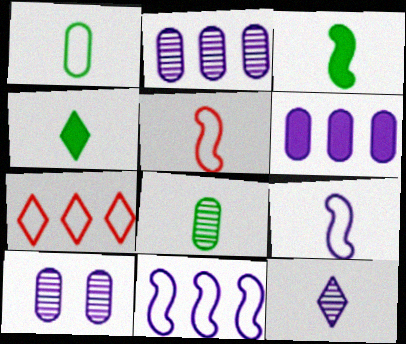[[3, 7, 10]]